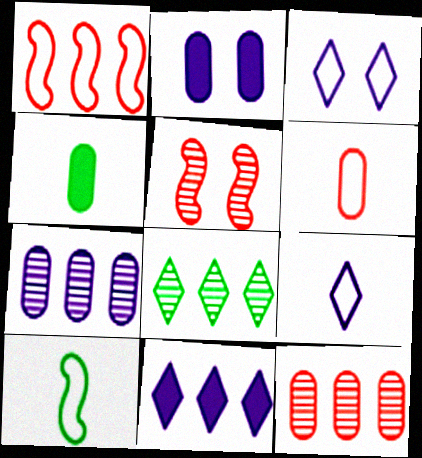[[6, 9, 10]]